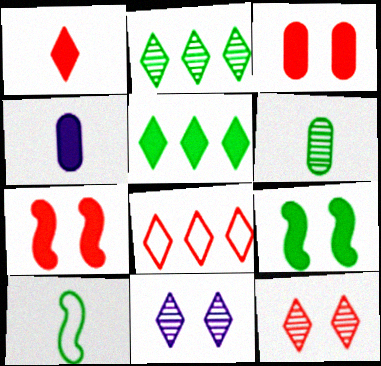[[1, 8, 12], 
[4, 5, 7]]